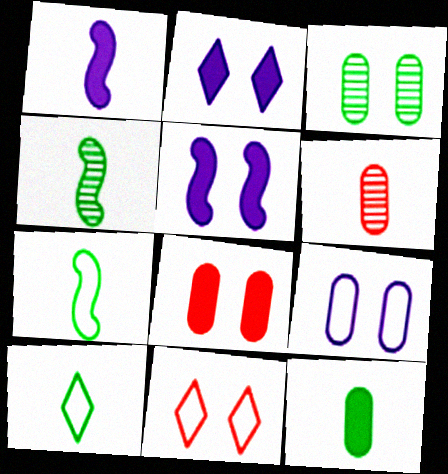[[1, 6, 10], 
[3, 5, 11], 
[3, 8, 9], 
[4, 10, 12]]